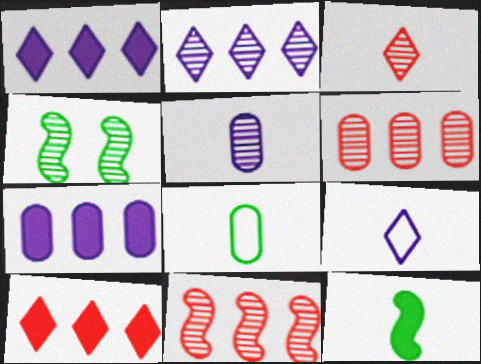[]